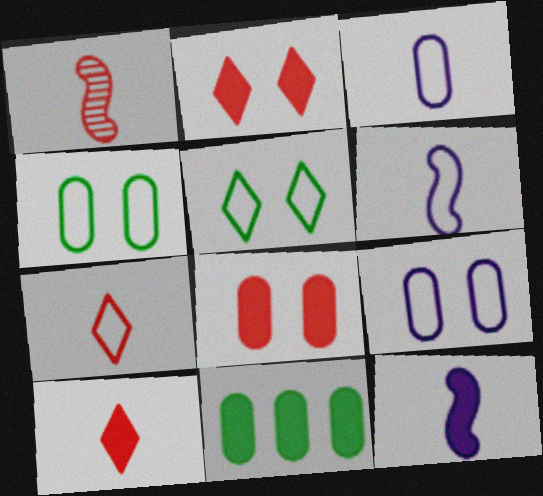[[2, 11, 12]]